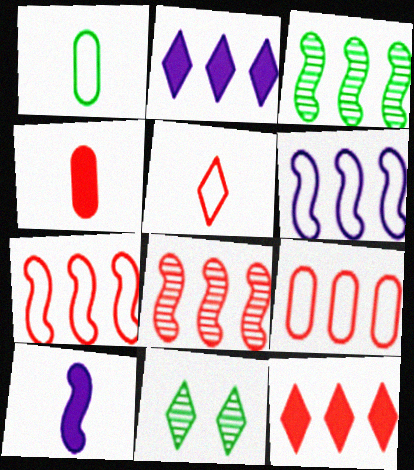[[2, 3, 9], 
[2, 5, 11], 
[4, 6, 11], 
[8, 9, 12], 
[9, 10, 11]]